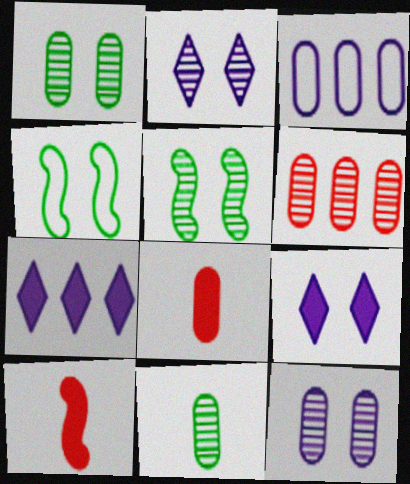[[1, 3, 8], 
[6, 11, 12]]